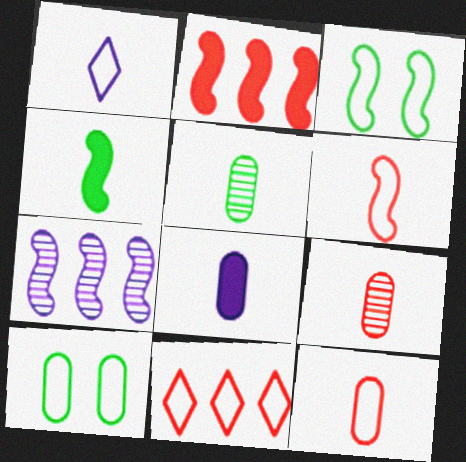[[1, 4, 9], 
[5, 8, 12]]